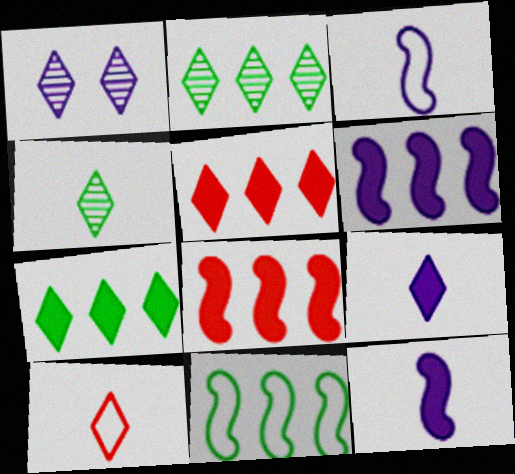[[1, 7, 10], 
[4, 9, 10]]